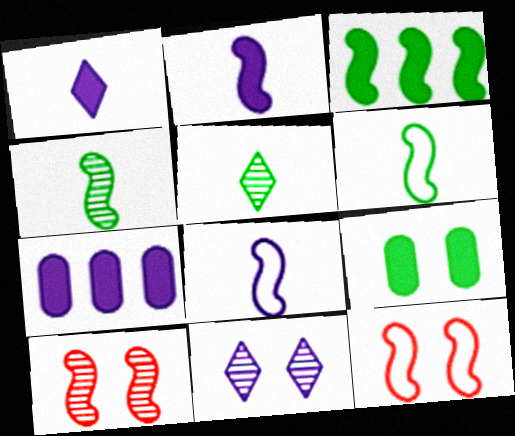[[3, 8, 10], 
[5, 7, 12], 
[7, 8, 11], 
[9, 11, 12]]